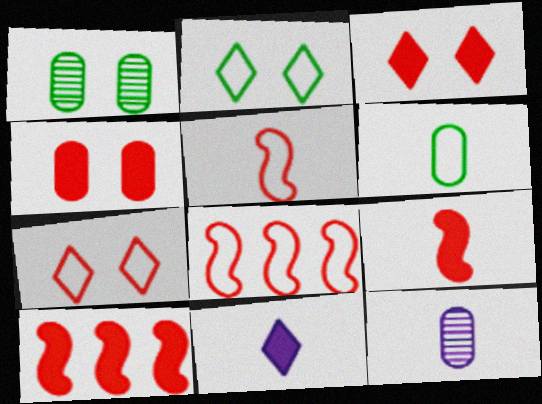[[1, 8, 11], 
[2, 10, 12]]